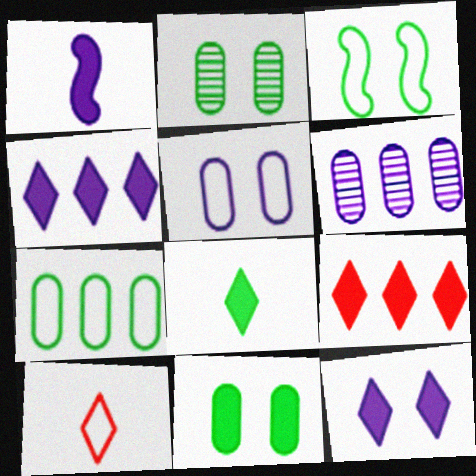[[1, 9, 11], 
[8, 9, 12]]